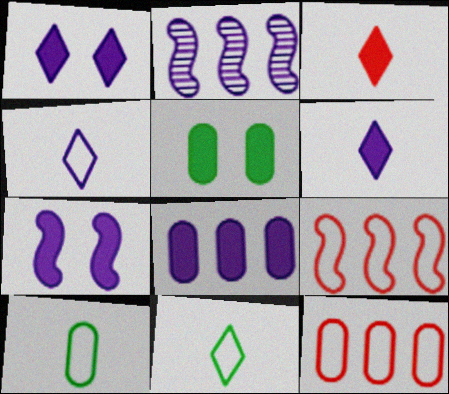[[6, 7, 8]]